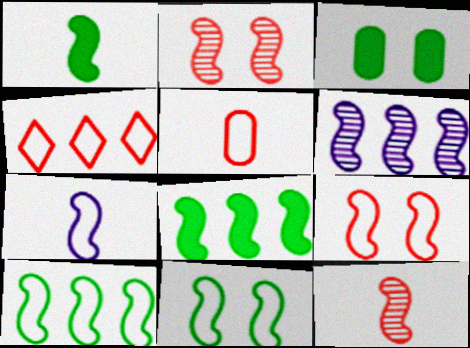[[1, 6, 9], 
[1, 7, 12], 
[2, 7, 8], 
[4, 5, 9], 
[7, 9, 10]]